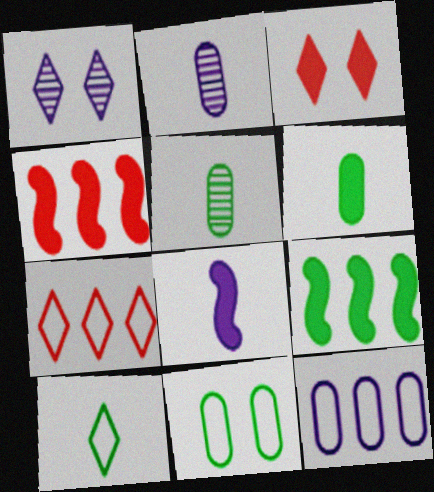[[1, 8, 12]]